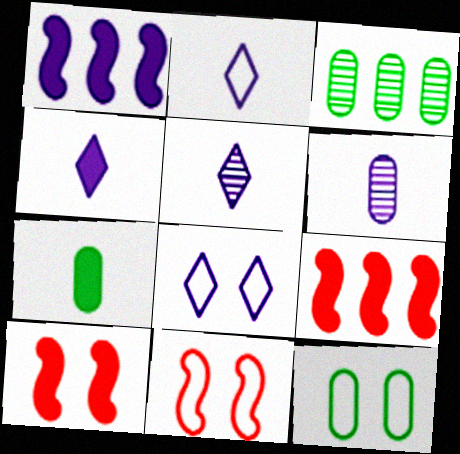[[1, 6, 8], 
[2, 3, 10], 
[2, 4, 5], 
[3, 4, 11], 
[3, 7, 12], 
[5, 9, 12], 
[8, 11, 12]]